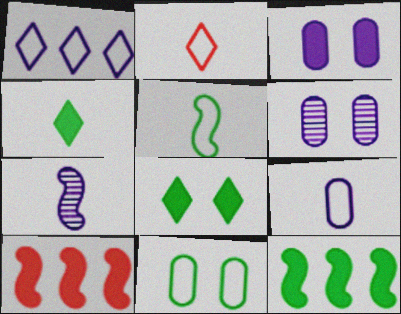[[1, 3, 7], 
[2, 5, 9], 
[2, 6, 12], 
[3, 4, 10]]